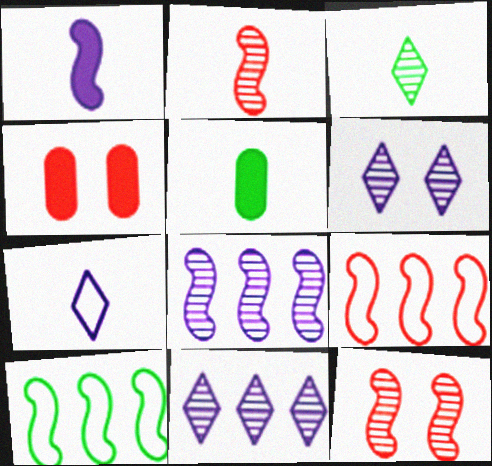[[1, 10, 12], 
[2, 5, 7], 
[5, 6, 9]]